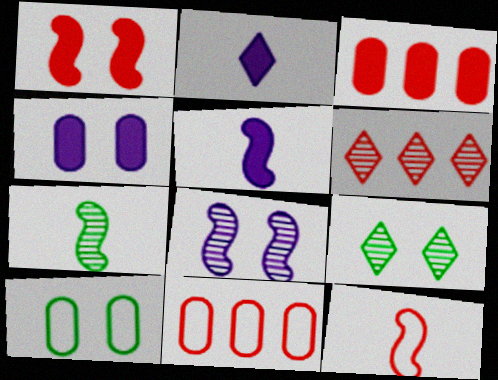[[5, 6, 10], 
[5, 7, 12], 
[5, 9, 11]]